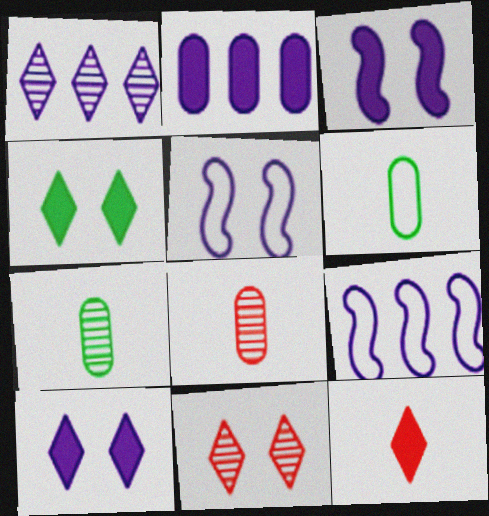[[1, 2, 9], 
[4, 8, 9]]